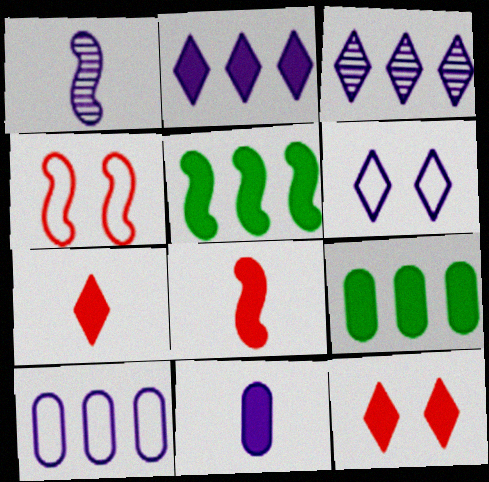[[1, 4, 5], 
[5, 11, 12]]